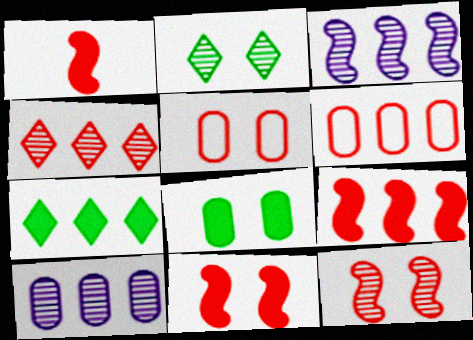[[1, 4, 5], 
[1, 9, 11], 
[3, 6, 7], 
[4, 6, 9]]